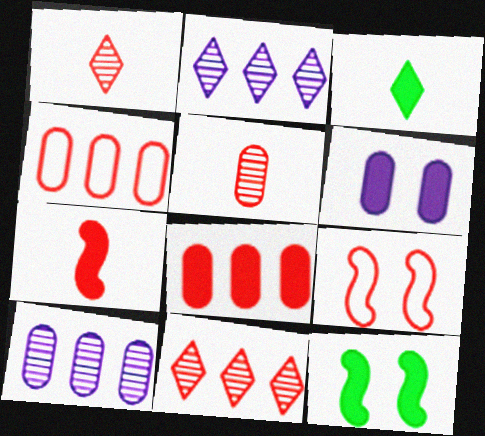[[1, 8, 9], 
[3, 9, 10]]